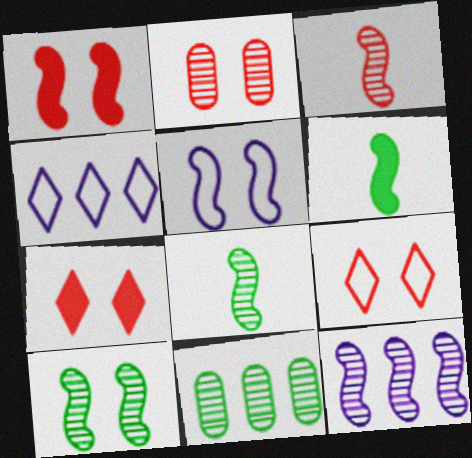[[1, 2, 9], 
[1, 5, 10], 
[2, 4, 6], 
[3, 10, 12]]